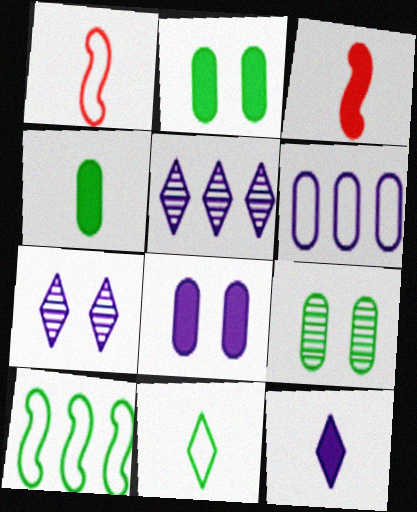[[1, 2, 5], 
[3, 4, 12]]